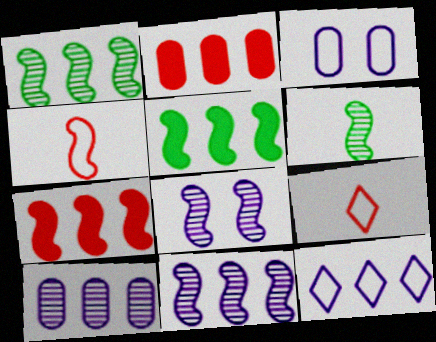[[1, 2, 12], 
[4, 5, 8]]